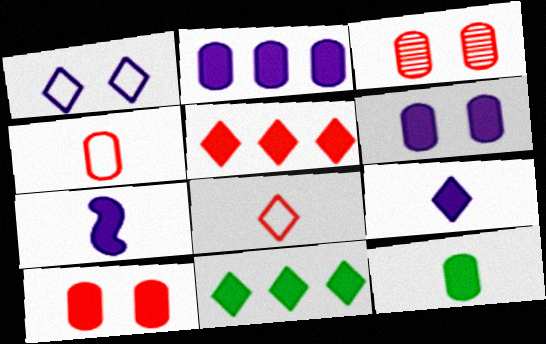[[2, 10, 12], 
[7, 10, 11]]